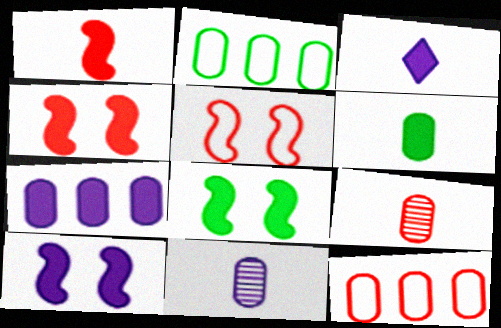[[1, 3, 6], 
[3, 7, 10], 
[4, 8, 10]]